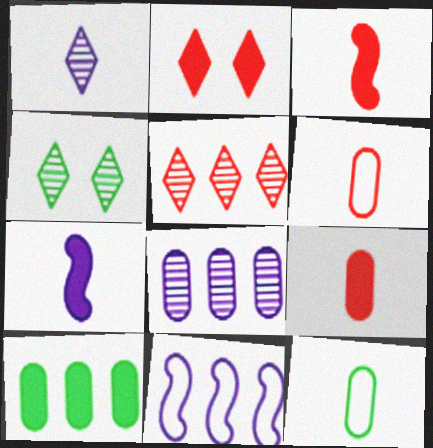[[1, 3, 12], 
[1, 4, 5], 
[2, 7, 10], 
[4, 9, 11], 
[5, 10, 11]]